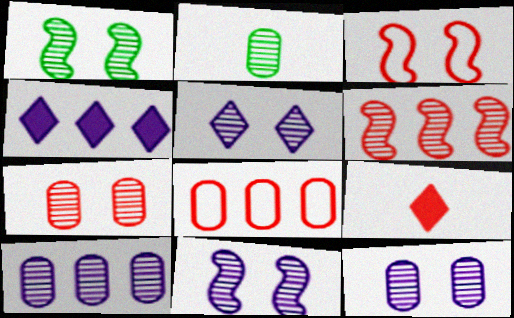[[1, 5, 7], 
[2, 3, 4], 
[2, 5, 6], 
[2, 7, 10], 
[5, 11, 12]]